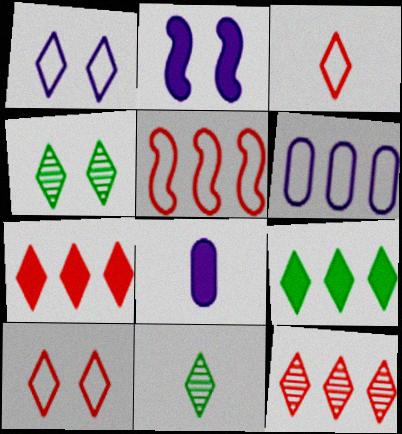[[1, 7, 11], 
[4, 5, 8]]